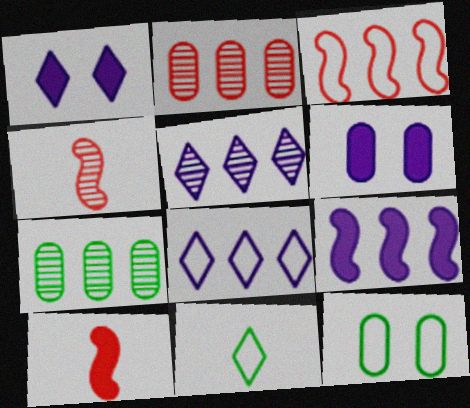[[5, 10, 12]]